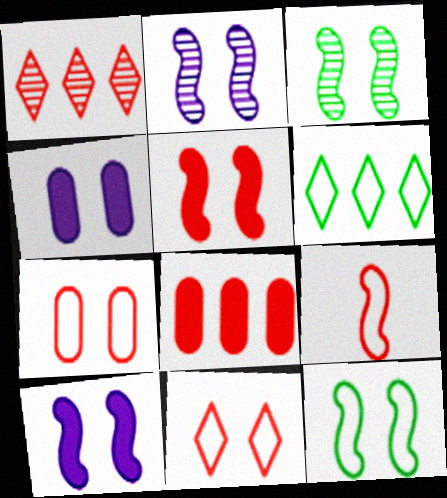[[2, 5, 12], 
[3, 4, 11]]